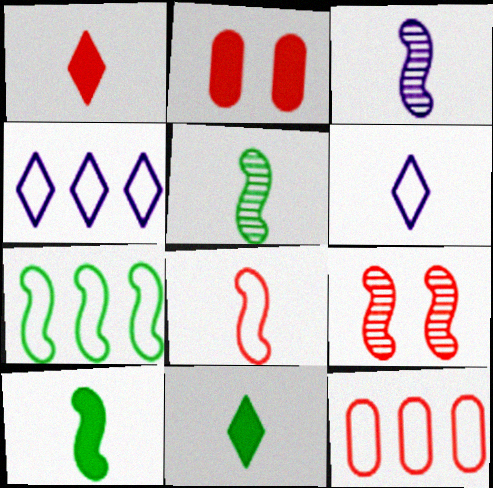[[1, 9, 12], 
[2, 4, 5], 
[3, 8, 10], 
[4, 7, 12]]